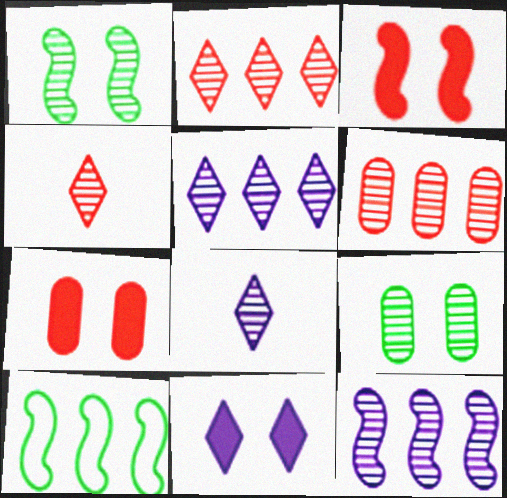[[1, 6, 8], 
[4, 9, 12], 
[7, 8, 10]]